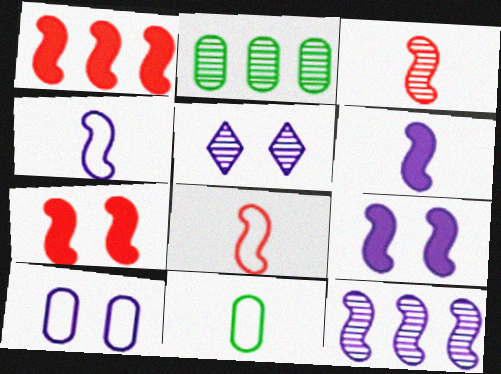[[1, 5, 11], 
[2, 3, 5], 
[4, 9, 12], 
[5, 9, 10]]